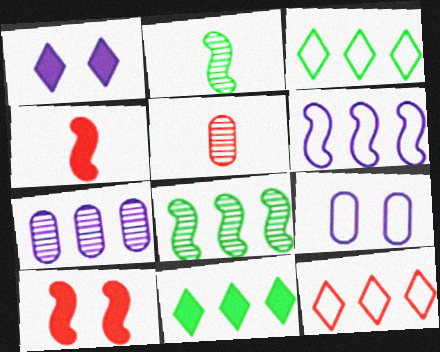[[2, 6, 10], 
[5, 10, 12]]